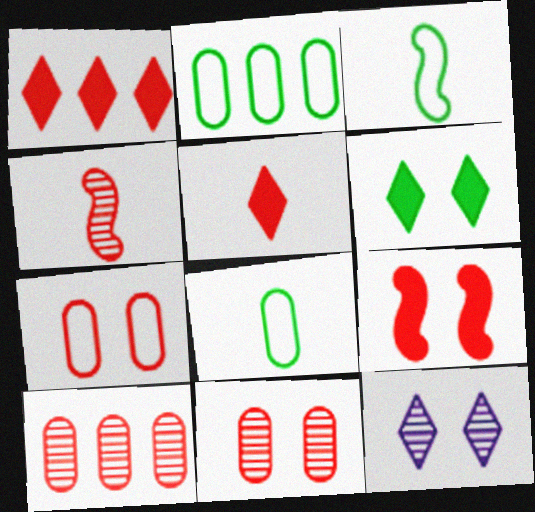[[1, 4, 7]]